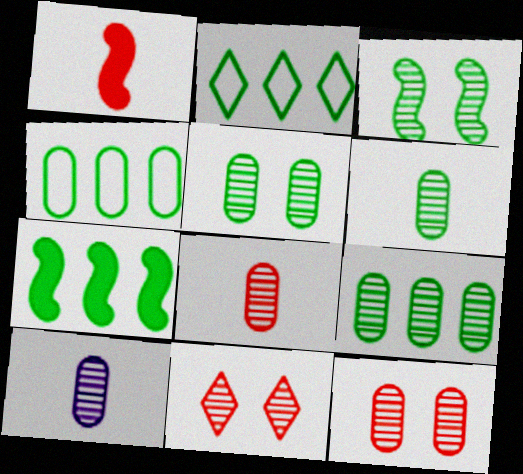[[2, 7, 9], 
[5, 6, 9], 
[6, 8, 10], 
[9, 10, 12]]